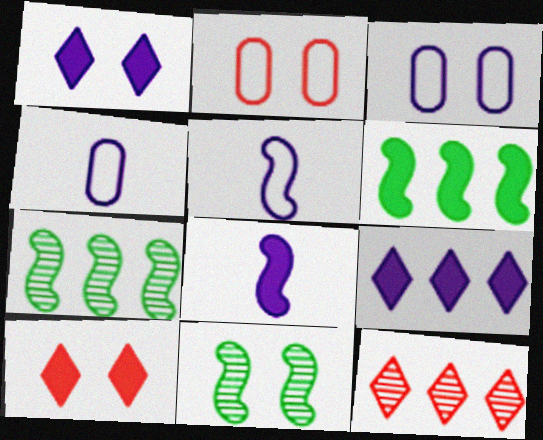[[1, 2, 11], 
[3, 10, 11], 
[4, 7, 10]]